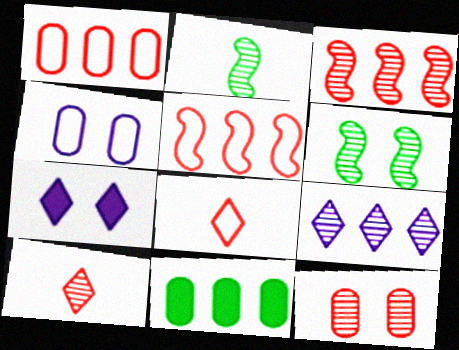[[1, 2, 7], 
[2, 9, 12], 
[3, 10, 12], 
[5, 9, 11]]